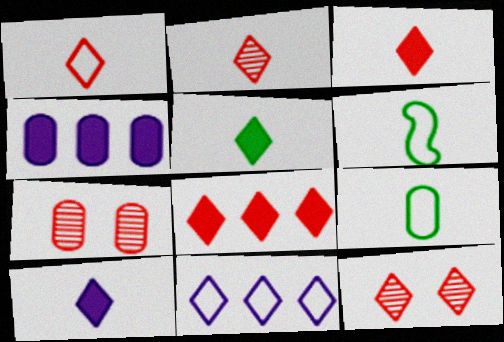[[1, 2, 3], 
[1, 8, 12], 
[3, 5, 10], 
[4, 6, 12], 
[4, 7, 9], 
[5, 11, 12]]